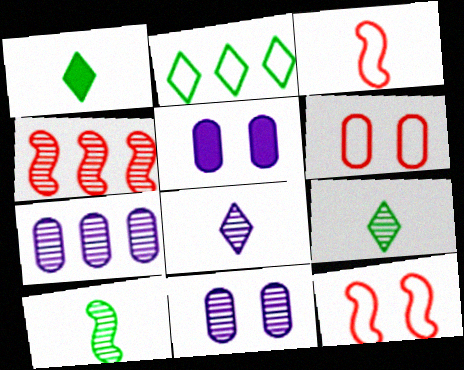[[1, 7, 12], 
[4, 9, 11]]